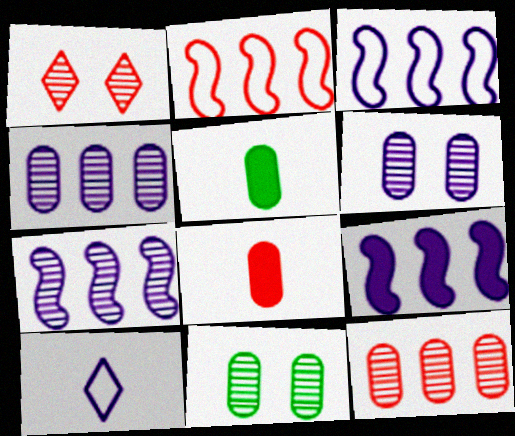[[1, 2, 8], 
[1, 3, 5], 
[3, 7, 9], 
[6, 9, 10]]